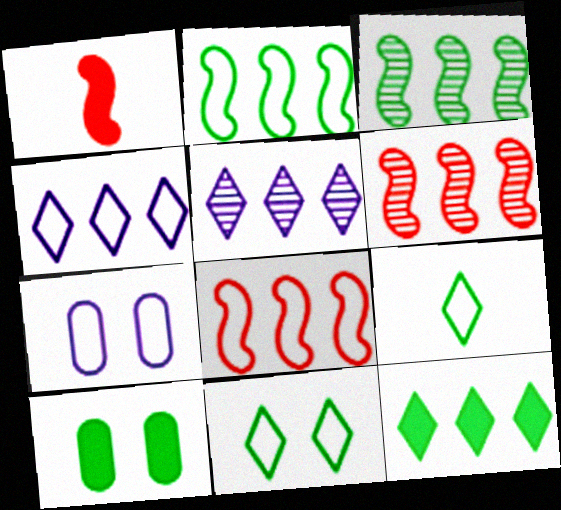[[3, 9, 10], 
[7, 8, 9]]